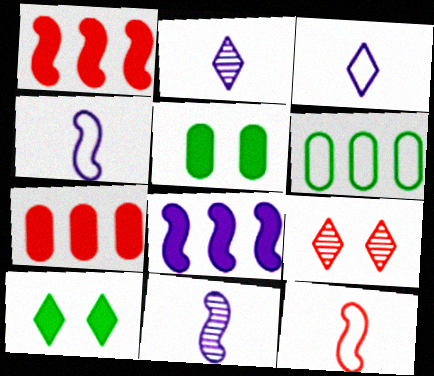[[7, 9, 12]]